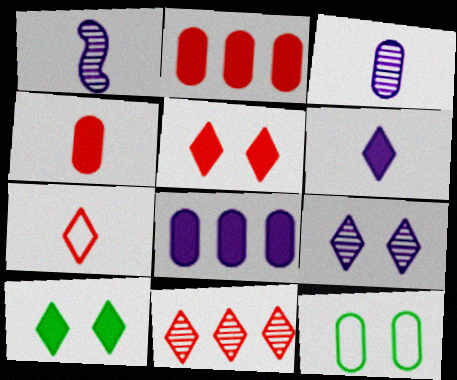[[2, 3, 12], 
[5, 7, 11]]